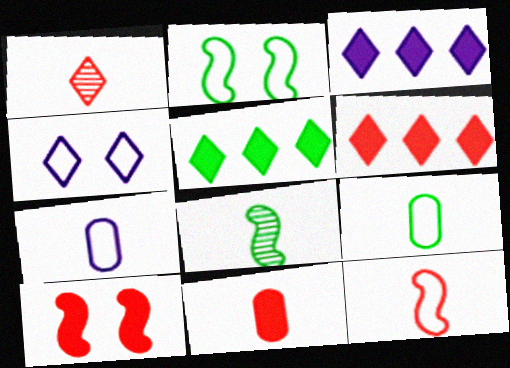[[1, 4, 5], 
[1, 11, 12], 
[3, 5, 6], 
[6, 10, 11]]